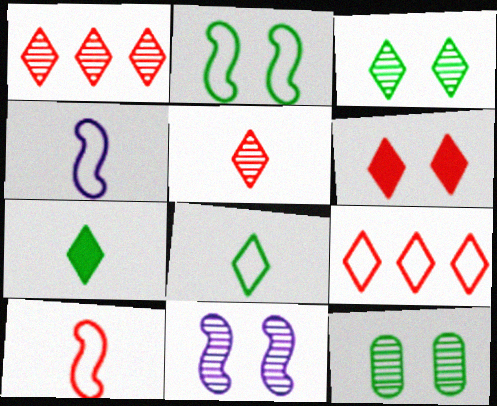[[5, 6, 9]]